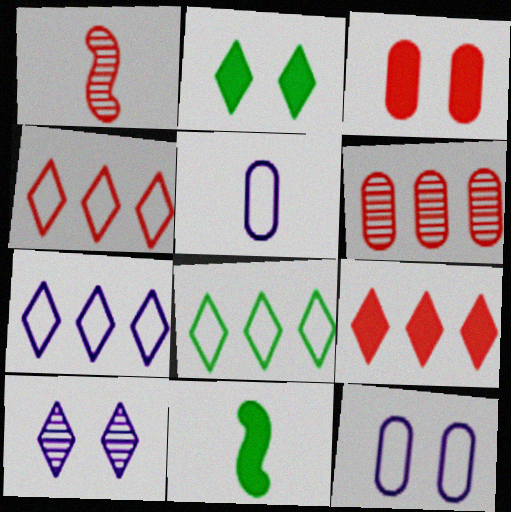[[1, 3, 4], 
[4, 7, 8]]